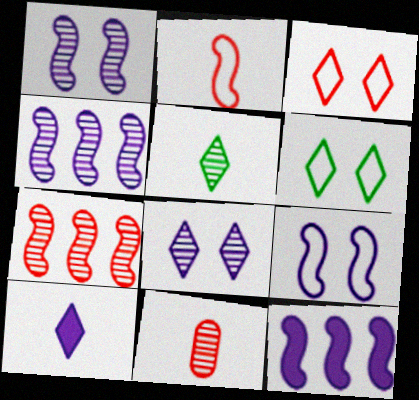[[6, 11, 12]]